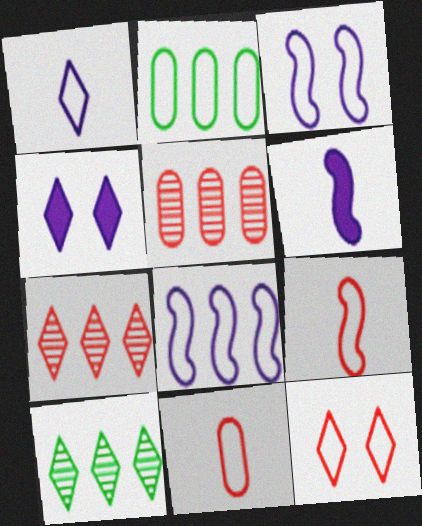[]